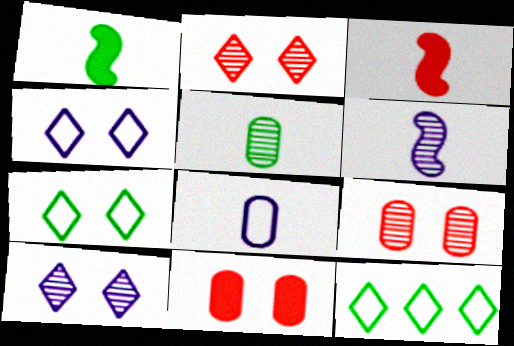[[6, 11, 12]]